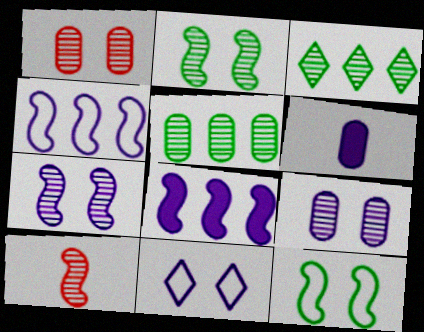[[3, 9, 10], 
[8, 10, 12]]